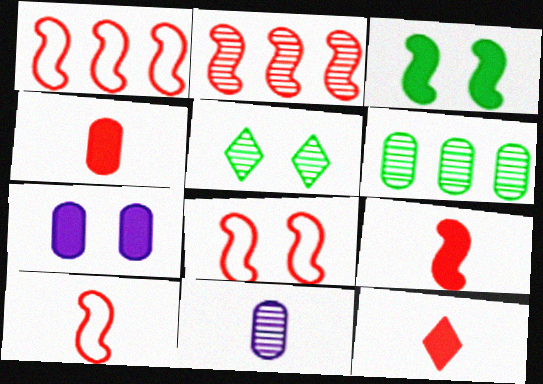[[1, 8, 10], 
[2, 5, 11], 
[2, 8, 9], 
[4, 9, 12], 
[5, 7, 8]]